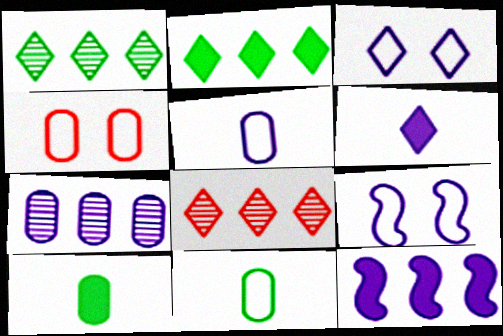[[4, 7, 10], 
[6, 7, 9], 
[8, 9, 10]]